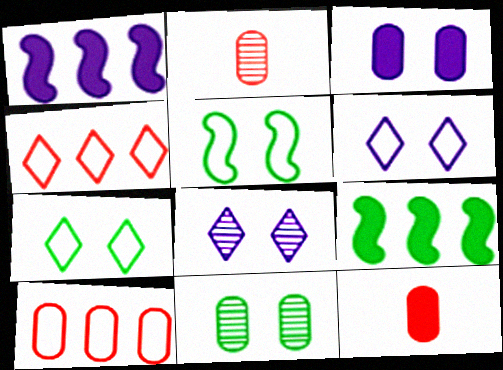[[1, 2, 7], 
[2, 6, 9]]